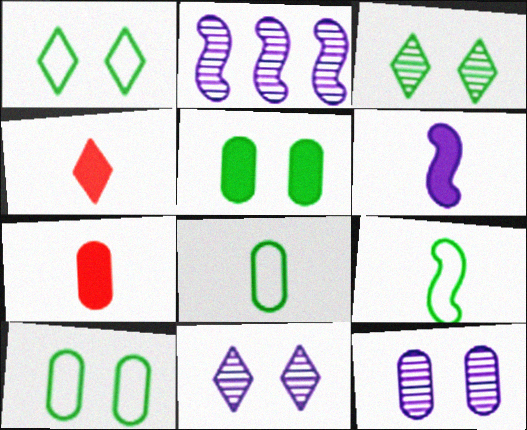[[1, 2, 7], 
[2, 4, 10]]